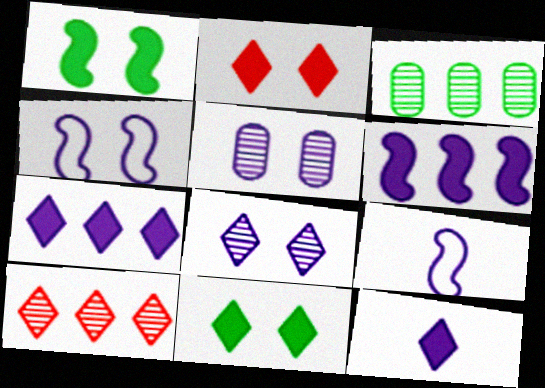[[2, 3, 9], 
[5, 7, 9]]